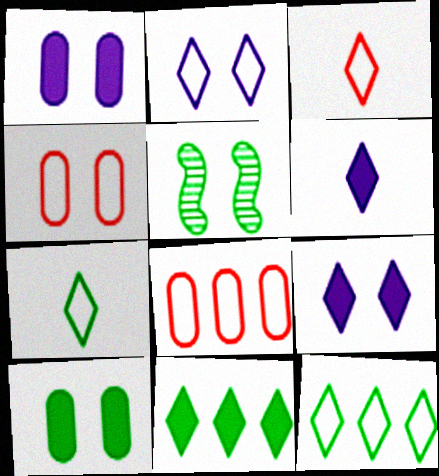[[2, 3, 12], 
[4, 5, 9], 
[5, 6, 8]]